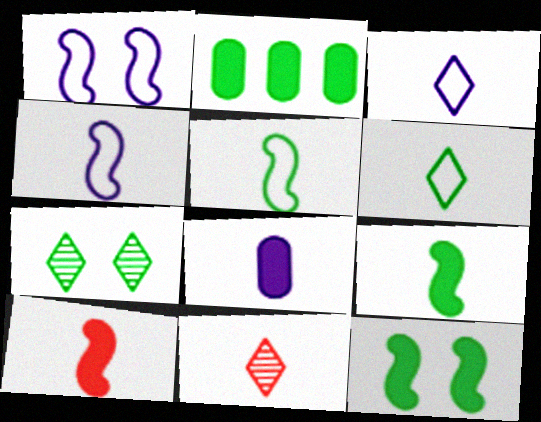[[1, 2, 11], 
[2, 5, 7], 
[5, 8, 11]]